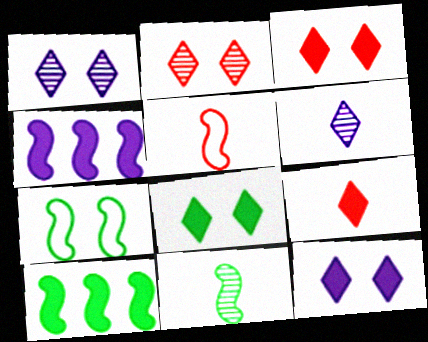[[3, 8, 12], 
[7, 10, 11]]